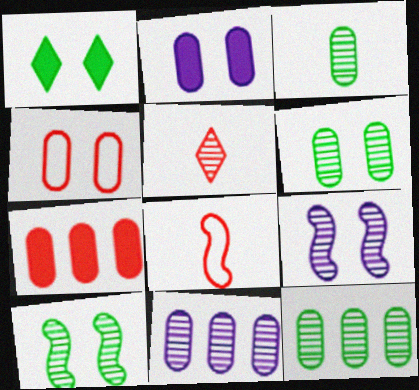[[1, 4, 9], 
[1, 8, 11], 
[2, 4, 6], 
[3, 6, 12], 
[5, 9, 12], 
[5, 10, 11]]